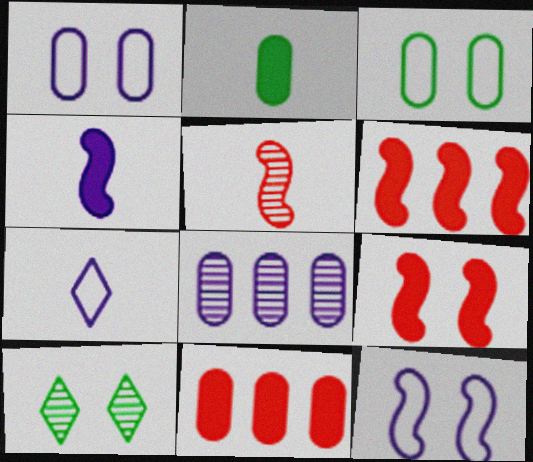[[1, 9, 10], 
[2, 5, 7], 
[5, 8, 10]]